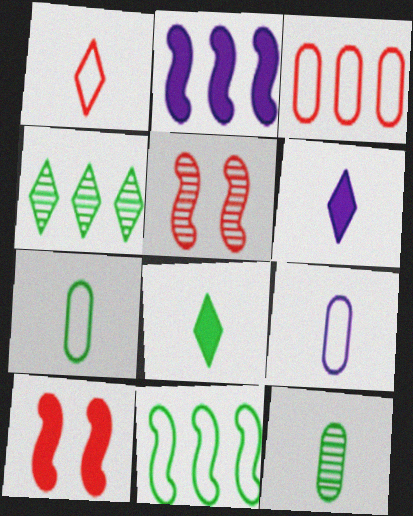[[2, 3, 4], 
[4, 9, 10]]